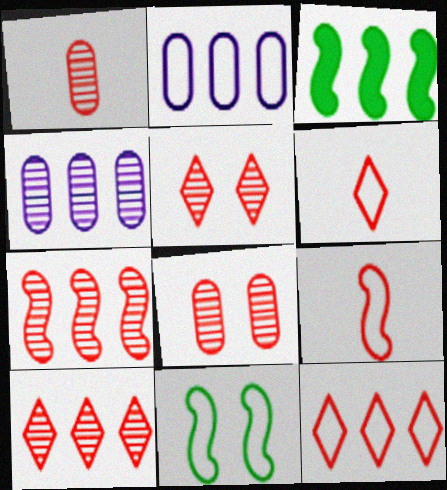[[1, 5, 7], 
[2, 3, 10], 
[2, 6, 11], 
[3, 4, 12]]